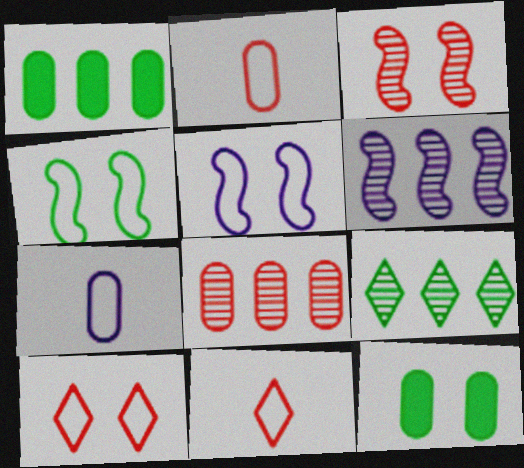[[6, 8, 9], 
[6, 11, 12], 
[7, 8, 12]]